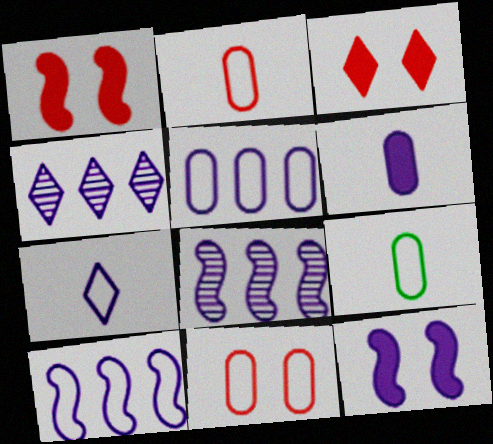[[1, 4, 9], 
[3, 8, 9], 
[5, 9, 11]]